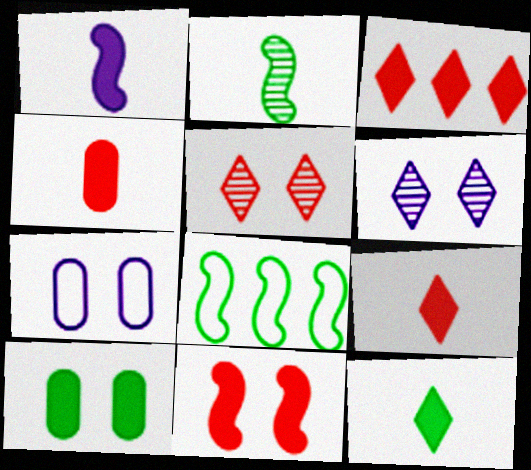[[1, 3, 10], 
[1, 4, 12], 
[2, 3, 7], 
[3, 4, 11], 
[4, 6, 8]]